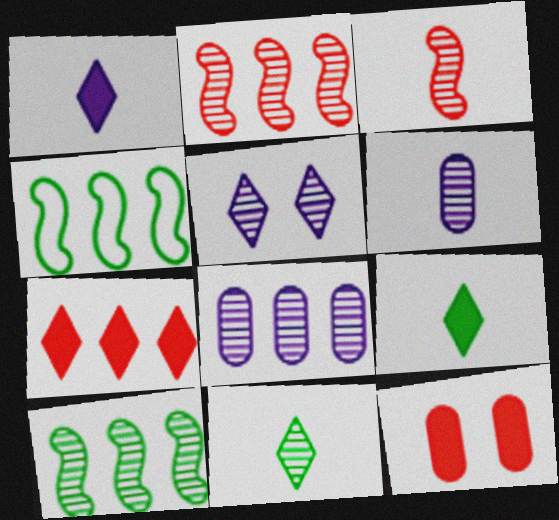[[3, 6, 11], 
[4, 7, 8]]